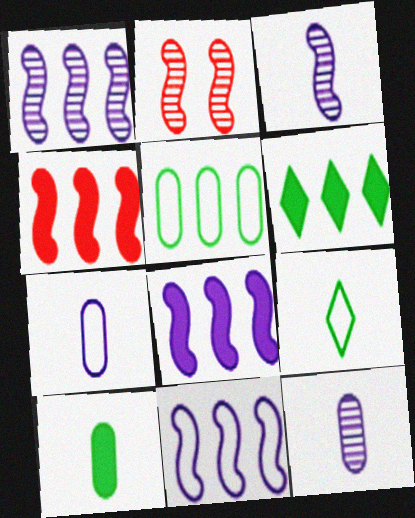[[1, 8, 11], 
[2, 6, 7]]